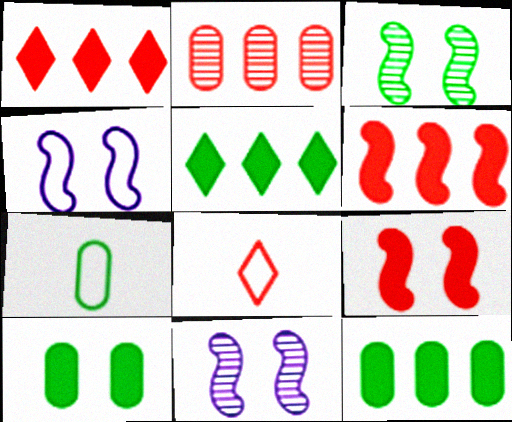[[1, 7, 11], 
[2, 8, 9], 
[3, 4, 9], 
[3, 5, 7], 
[8, 11, 12]]